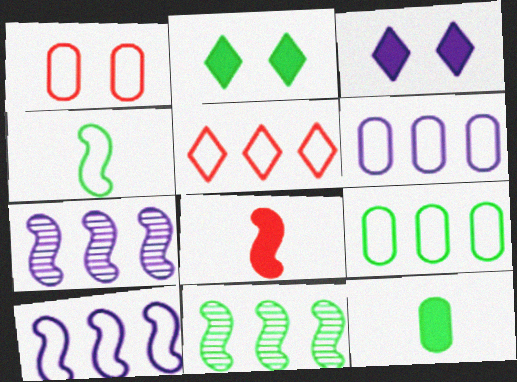[[5, 9, 10]]